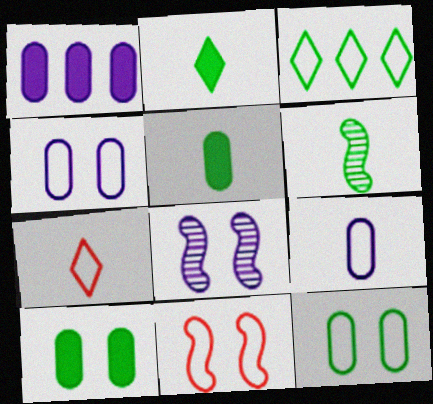[[3, 6, 10], 
[3, 9, 11]]